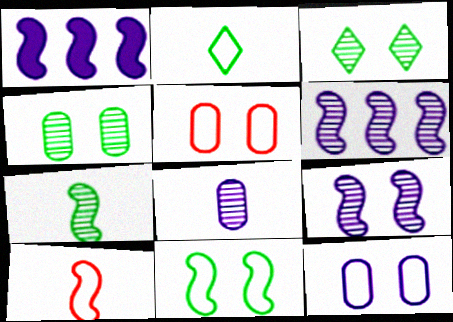[]